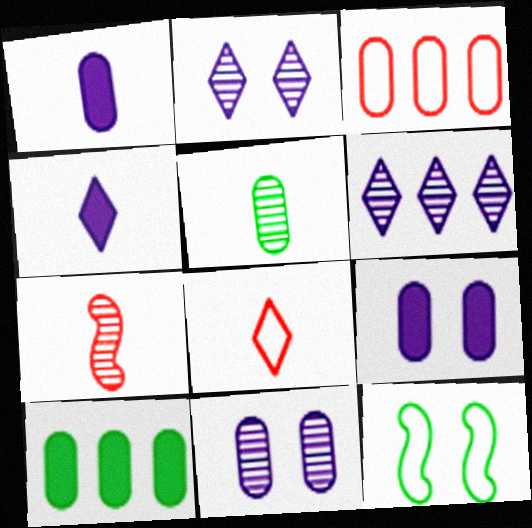[[3, 5, 9]]